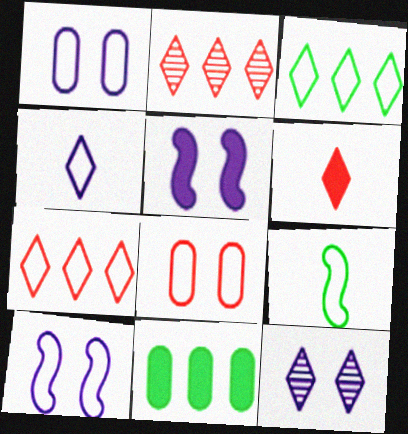[[1, 5, 12], 
[1, 7, 9], 
[3, 6, 12], 
[5, 6, 11]]